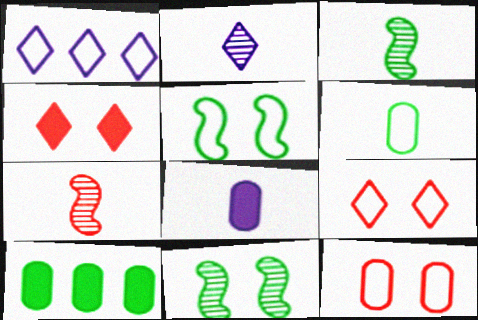[]